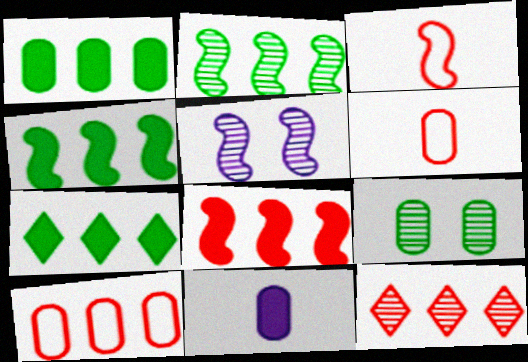[[1, 4, 7], 
[3, 4, 5], 
[5, 6, 7], 
[8, 10, 12], 
[9, 10, 11]]